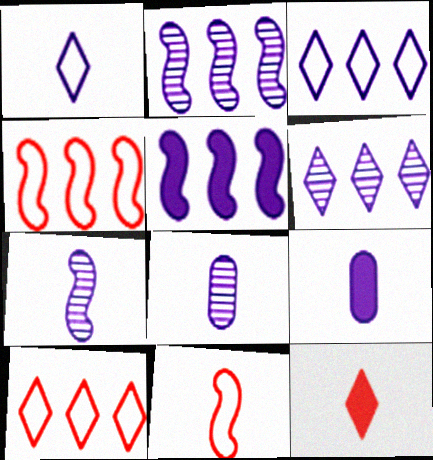[[1, 7, 9]]